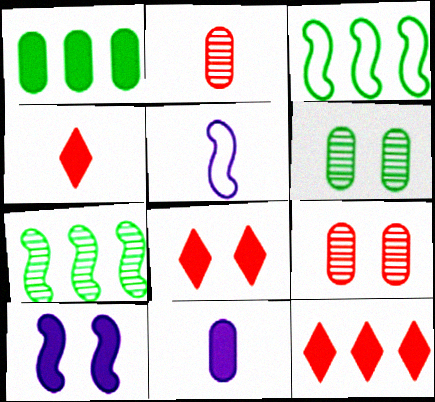[[1, 4, 10], 
[4, 8, 12], 
[5, 6, 12]]